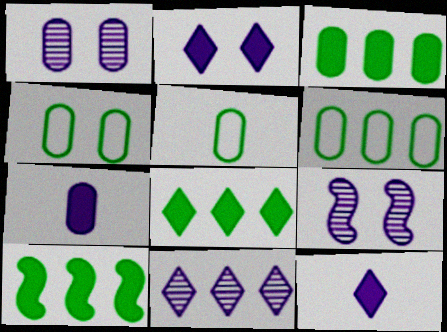[[3, 8, 10], 
[4, 5, 6]]